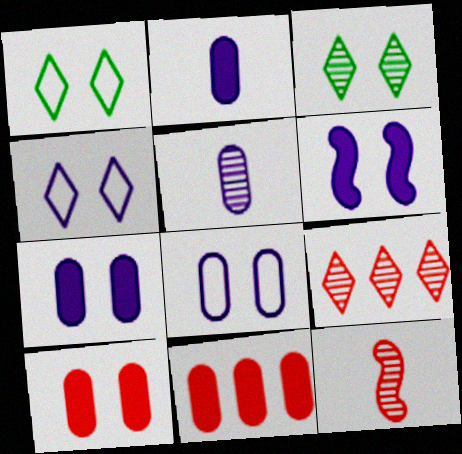[]